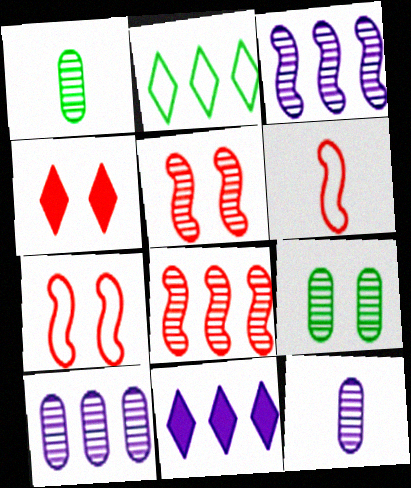[[1, 7, 11], 
[6, 9, 11]]